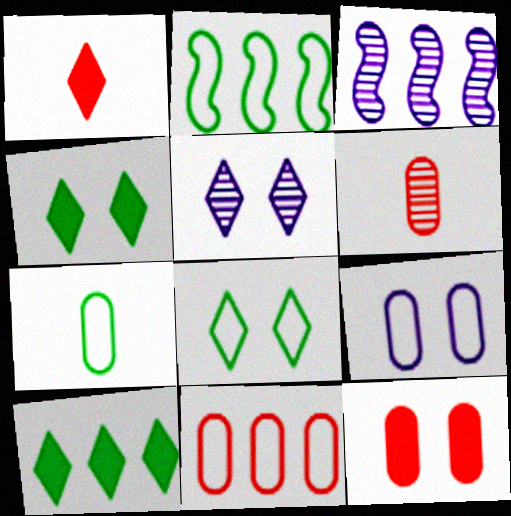[[2, 7, 8], 
[3, 10, 11], 
[6, 11, 12], 
[7, 9, 11]]